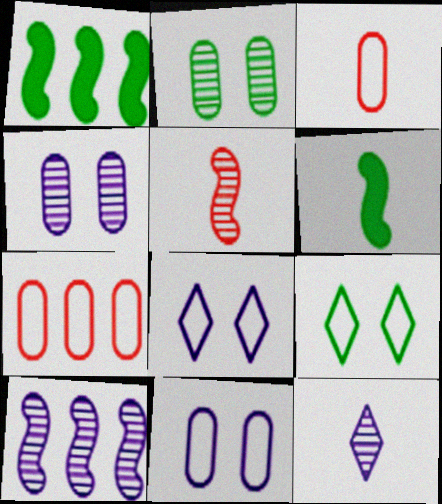[[3, 6, 12], 
[4, 10, 12]]